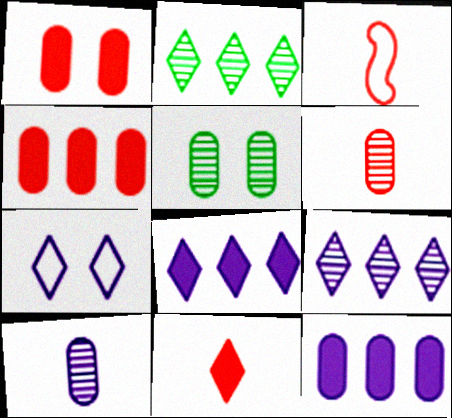[[2, 7, 11], 
[3, 5, 8], 
[3, 6, 11]]